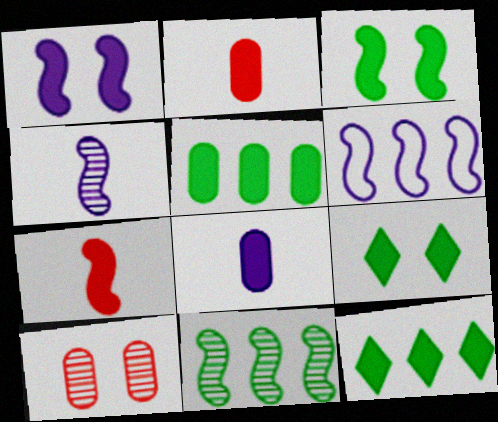[[1, 2, 12], 
[1, 4, 6]]